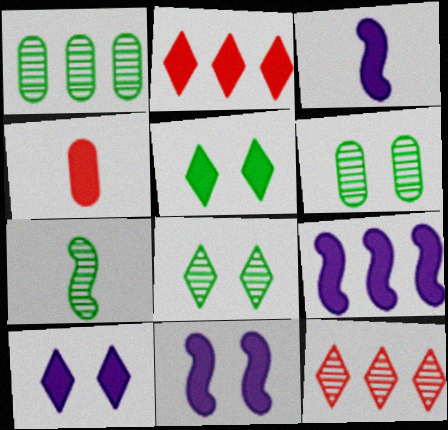[[1, 7, 8], 
[3, 9, 11], 
[4, 5, 9]]